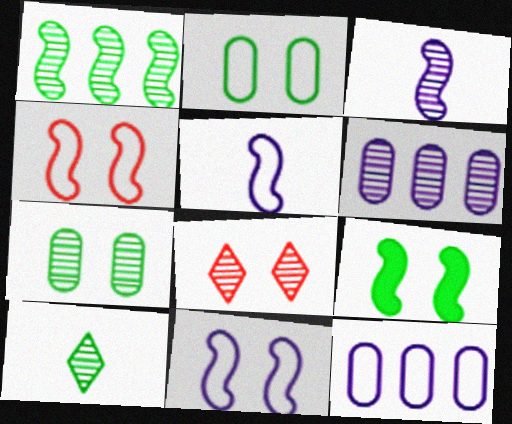[[1, 7, 10]]